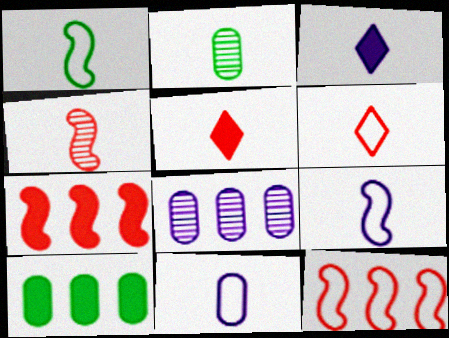[[1, 6, 11], 
[2, 5, 9]]